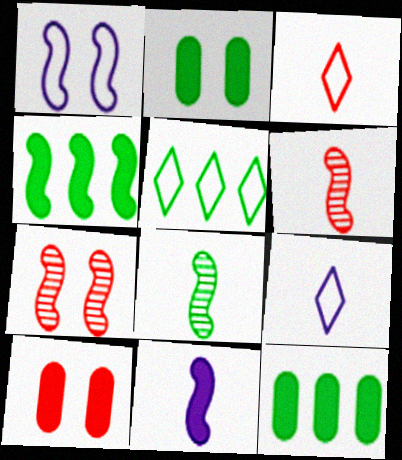[[1, 4, 6], 
[2, 5, 8], 
[7, 9, 12]]